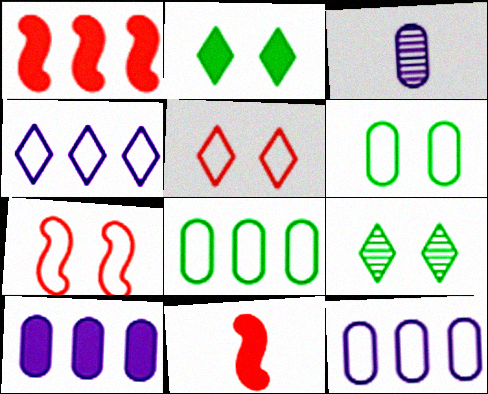[[2, 10, 11], 
[9, 11, 12]]